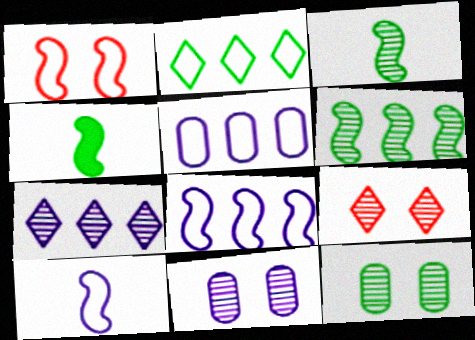[[2, 4, 12], 
[4, 5, 9]]